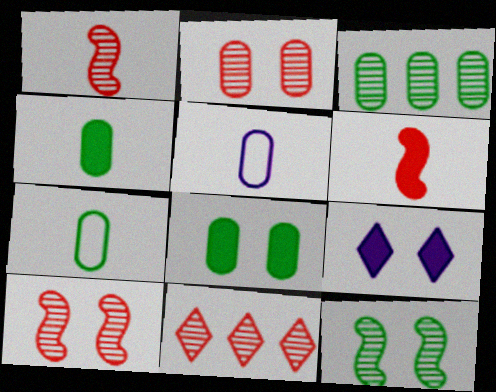[[1, 2, 11], 
[3, 7, 8]]